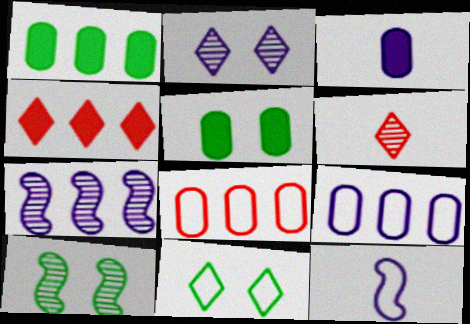[[5, 10, 11], 
[8, 11, 12]]